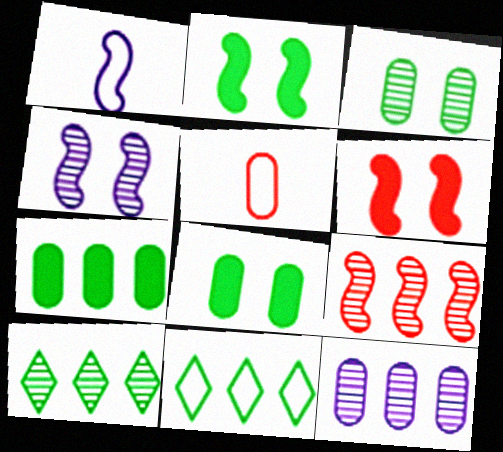[[1, 2, 9], 
[5, 8, 12], 
[9, 10, 12]]